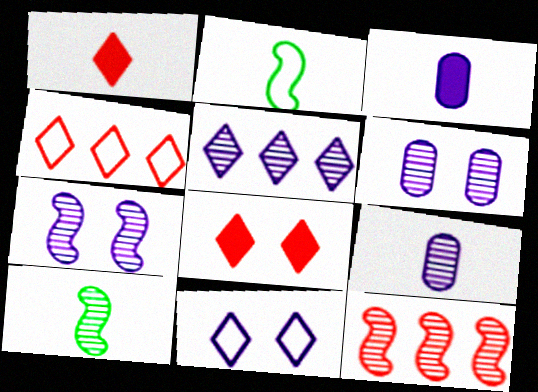[[1, 2, 9], 
[5, 7, 9], 
[7, 10, 12]]